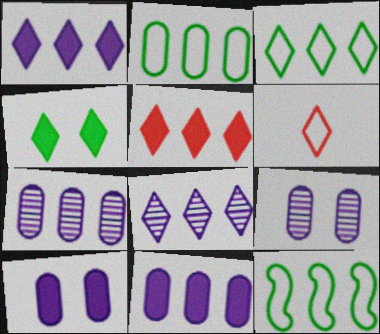[[2, 3, 12], 
[3, 5, 8], 
[4, 6, 8], 
[5, 7, 12]]